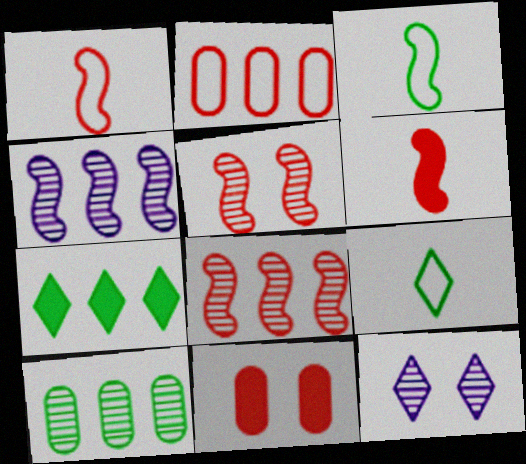[[2, 4, 7], 
[4, 9, 11]]